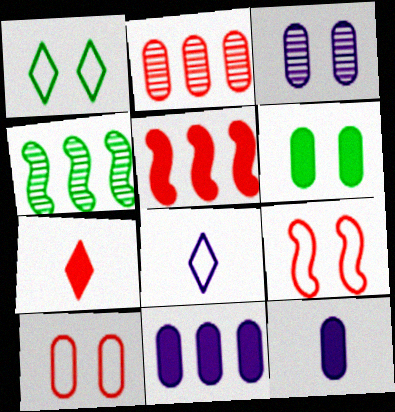[[2, 7, 9], 
[3, 6, 10]]